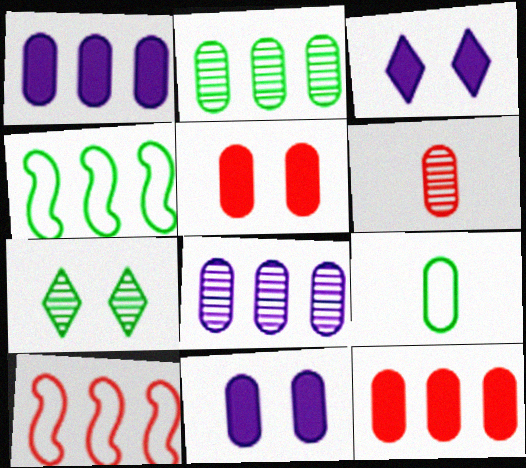[[3, 4, 6], 
[5, 8, 9]]